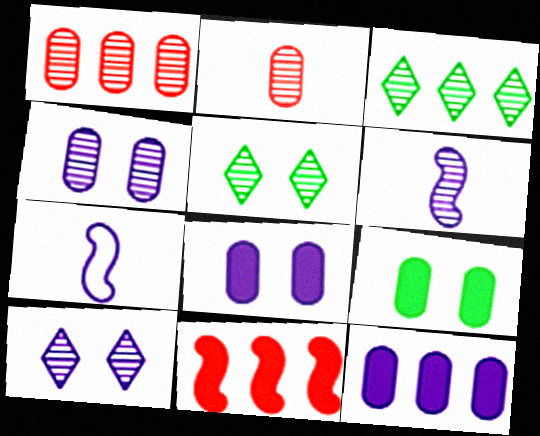[[1, 5, 6], 
[7, 10, 12]]